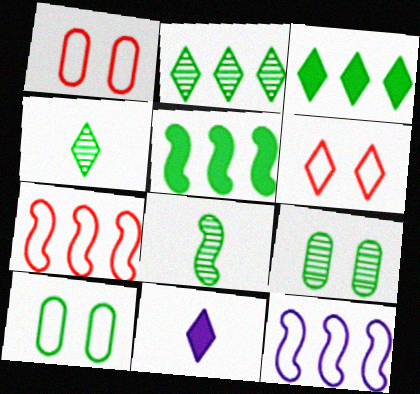[[2, 6, 11], 
[2, 8, 9], 
[3, 8, 10], 
[4, 5, 10], 
[7, 9, 11]]